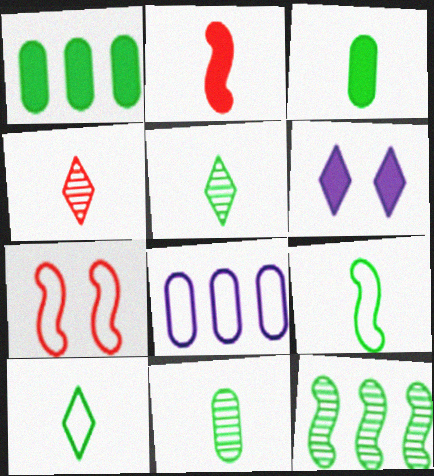[[1, 2, 6], 
[3, 5, 9], 
[7, 8, 10]]